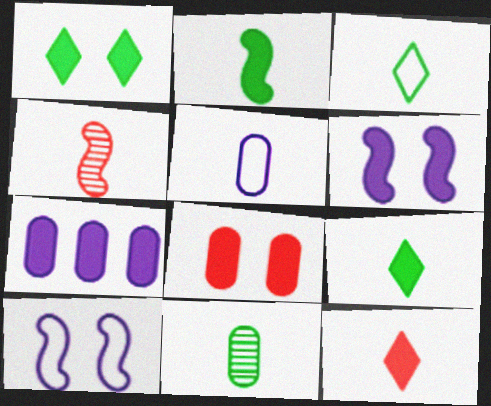[[1, 6, 8], 
[2, 3, 11], 
[4, 5, 9]]